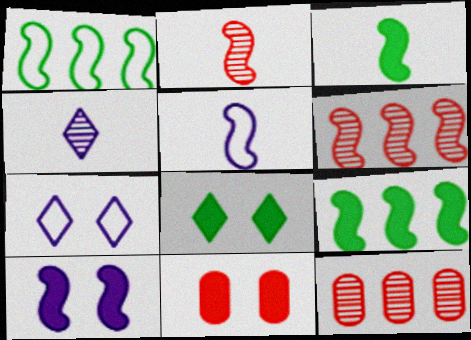[[1, 2, 10], 
[1, 4, 11], 
[2, 3, 5], 
[3, 7, 12], 
[5, 8, 12], 
[8, 10, 11]]